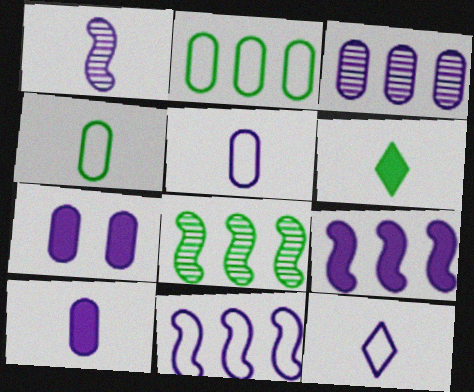[[1, 10, 12], 
[3, 5, 7]]